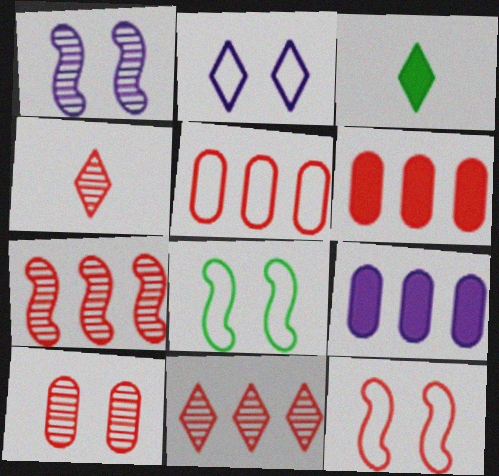[[1, 3, 5], 
[2, 3, 11], 
[4, 6, 12], 
[4, 7, 10], 
[4, 8, 9]]